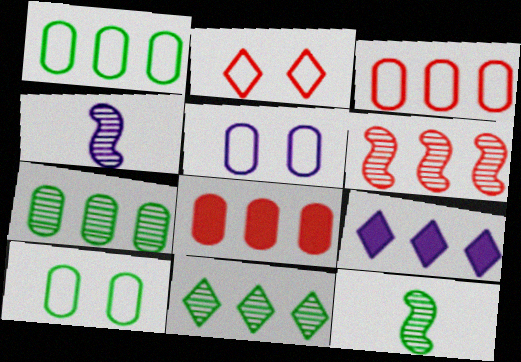[[1, 6, 9], 
[4, 5, 9]]